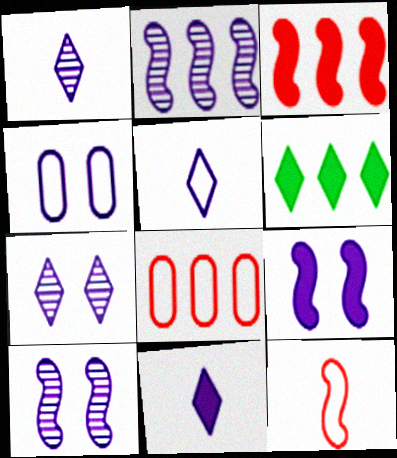[[1, 5, 11], 
[2, 4, 11], 
[2, 6, 8], 
[4, 7, 9]]